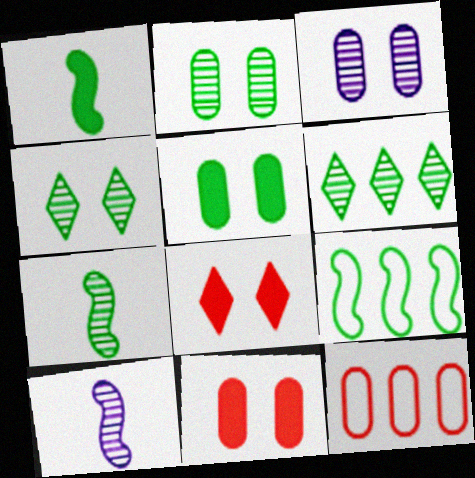[[2, 6, 7]]